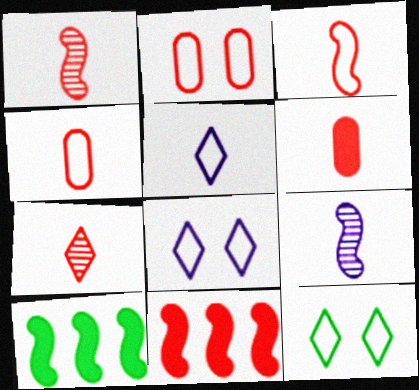[[2, 7, 11], 
[3, 6, 7]]